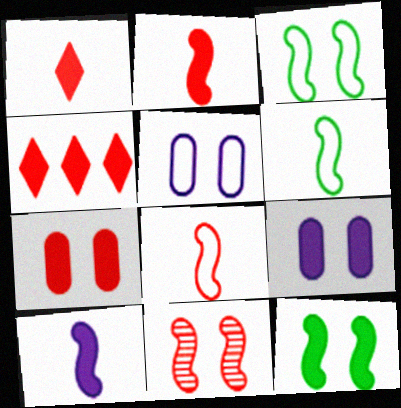[[2, 4, 7]]